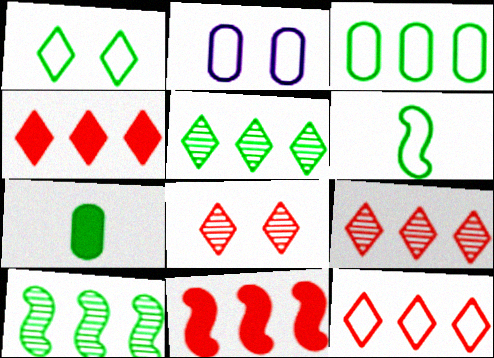[[1, 3, 6], 
[1, 7, 10], 
[2, 6, 12], 
[4, 9, 12]]